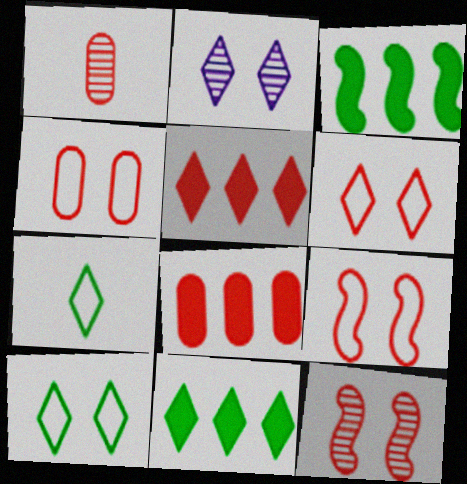[[1, 4, 8], 
[1, 5, 9], 
[2, 5, 7], 
[4, 6, 9]]